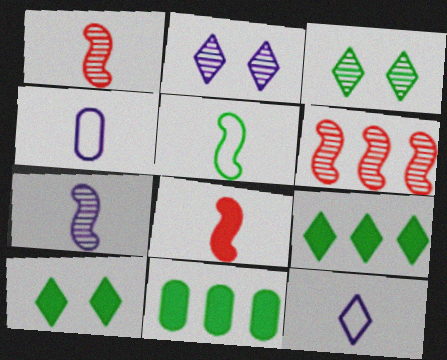[[3, 5, 11], 
[4, 6, 10], 
[5, 7, 8]]